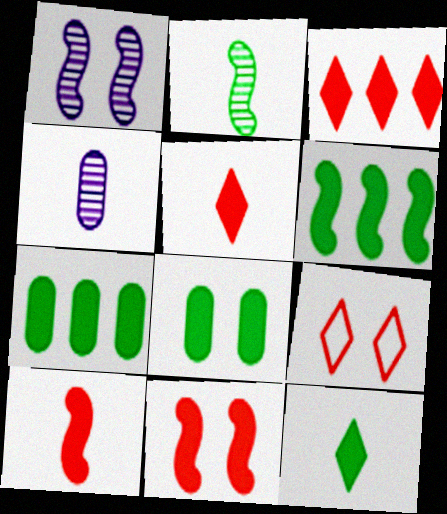[[1, 8, 9], 
[4, 6, 9], 
[6, 8, 12]]